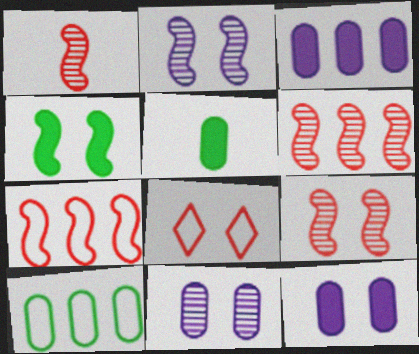[[1, 6, 9], 
[4, 8, 11]]